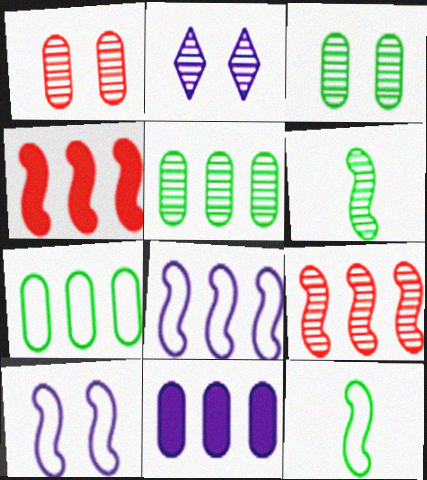[[4, 6, 10]]